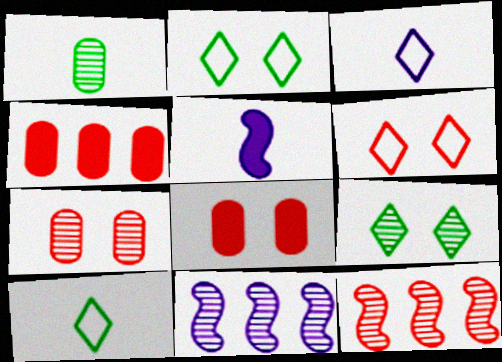[[8, 10, 11]]